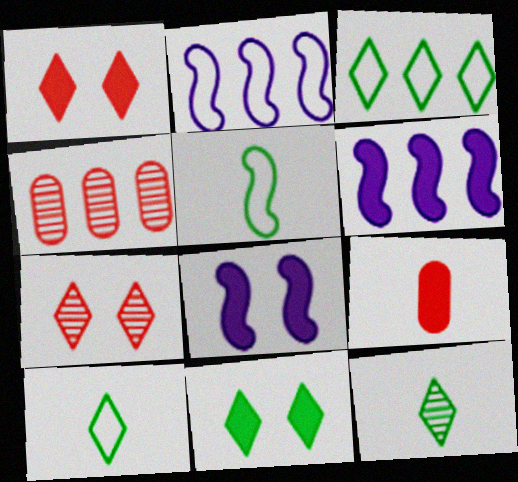[[3, 4, 6], 
[3, 11, 12], 
[4, 8, 10], 
[6, 9, 11]]